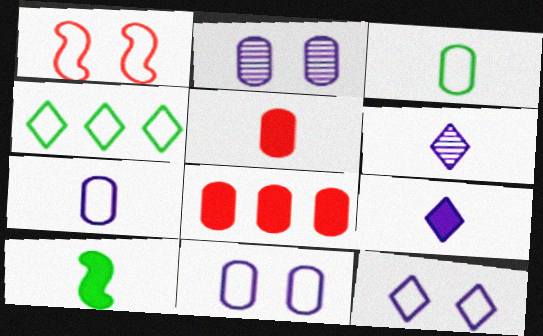[[1, 4, 7], 
[2, 3, 8], 
[5, 9, 10]]